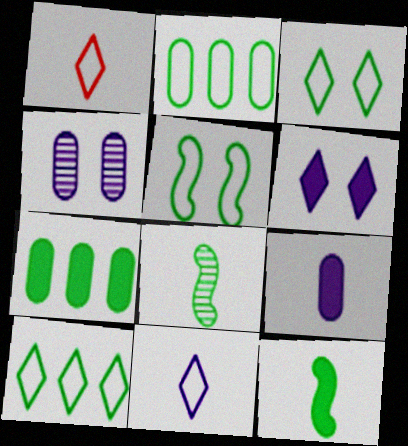[[1, 8, 9], 
[3, 7, 8]]